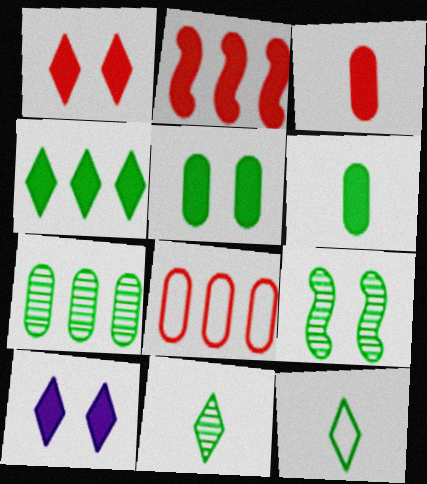[[1, 2, 3], 
[2, 6, 10], 
[7, 9, 11]]